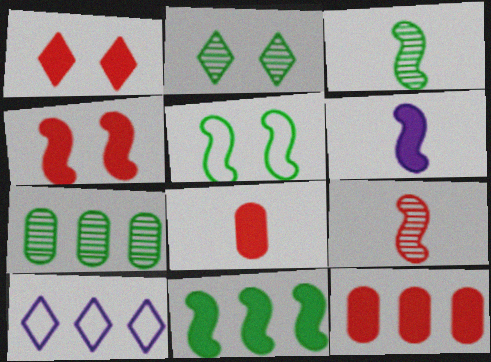[[2, 3, 7], 
[3, 5, 11], 
[4, 6, 11]]